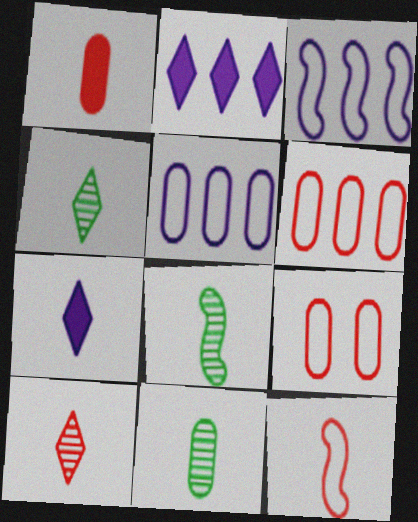[[1, 10, 12], 
[2, 8, 9], 
[4, 8, 11], 
[7, 11, 12]]